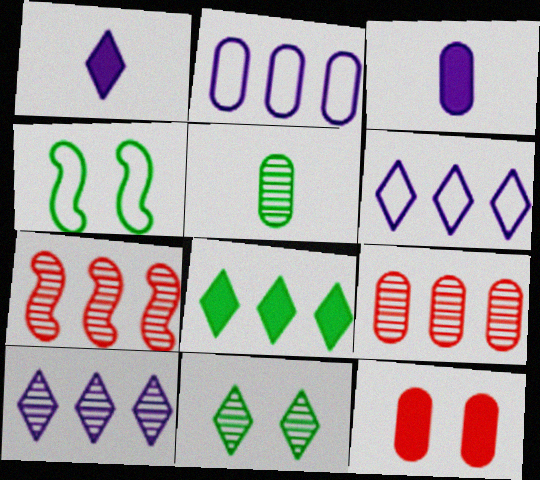[[1, 4, 9], 
[2, 5, 12], 
[2, 7, 8], 
[4, 5, 8]]